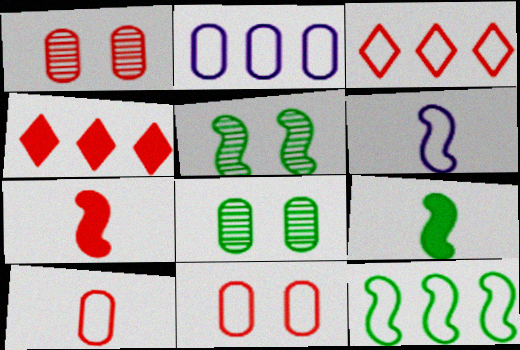[[1, 3, 7], 
[2, 3, 12], 
[4, 6, 8], 
[5, 9, 12]]